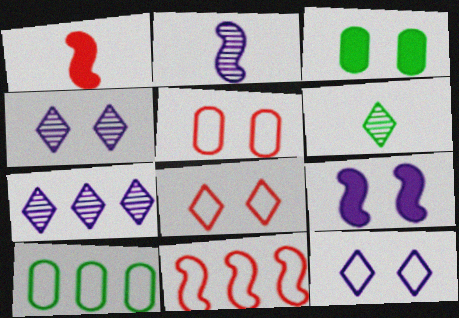[[1, 4, 10]]